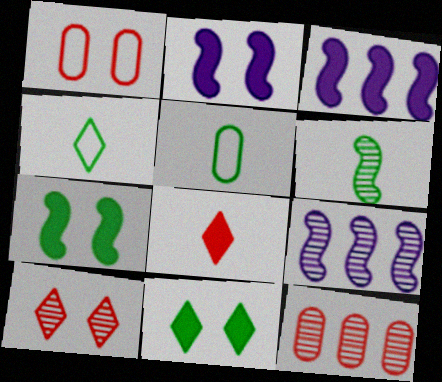[[2, 4, 12], 
[3, 5, 10]]